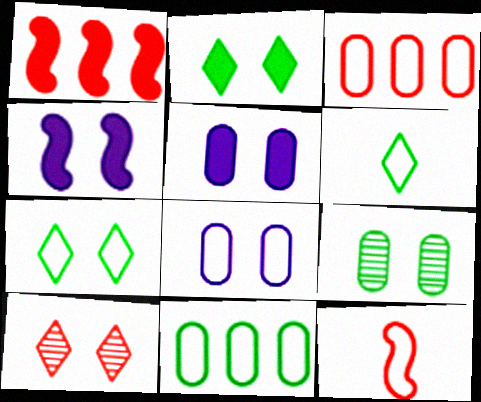[]